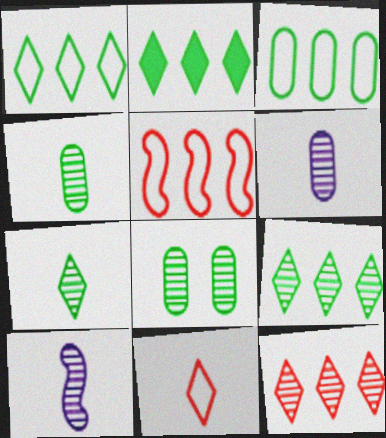[[1, 2, 9], 
[8, 10, 12]]